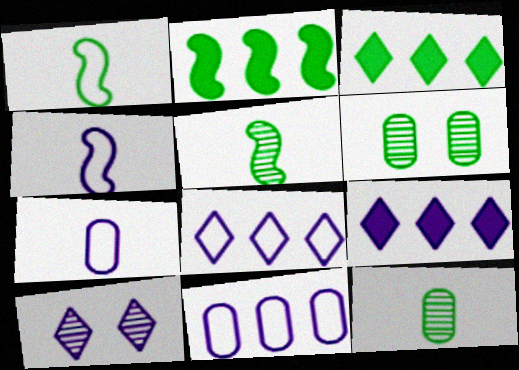[[1, 3, 6]]